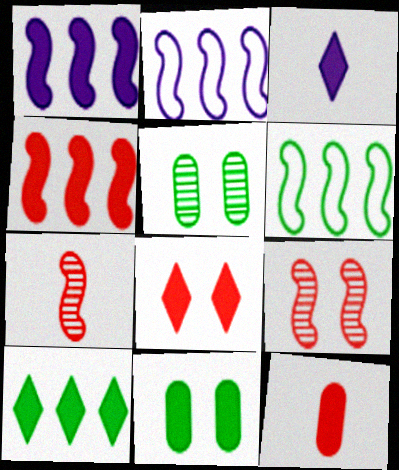[[3, 4, 11], 
[3, 8, 10], 
[4, 8, 12]]